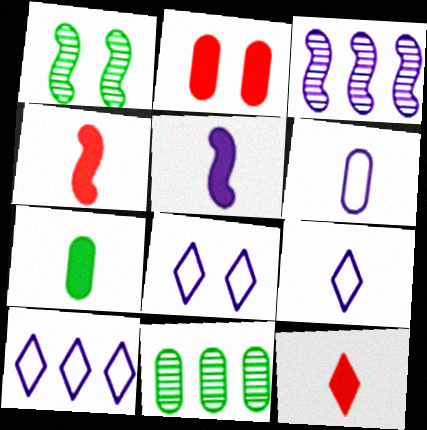[[1, 2, 8], 
[2, 6, 11], 
[4, 8, 11], 
[5, 7, 12], 
[8, 9, 10]]